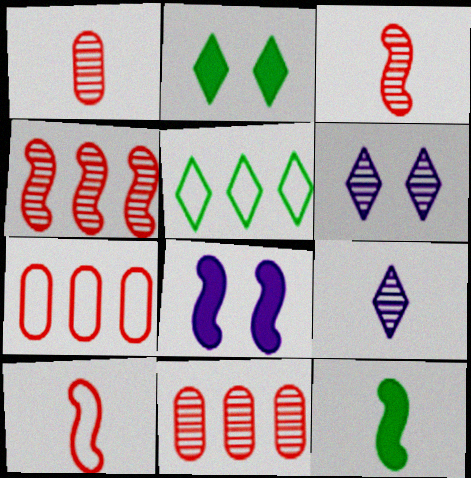[[1, 5, 8], 
[6, 7, 12]]